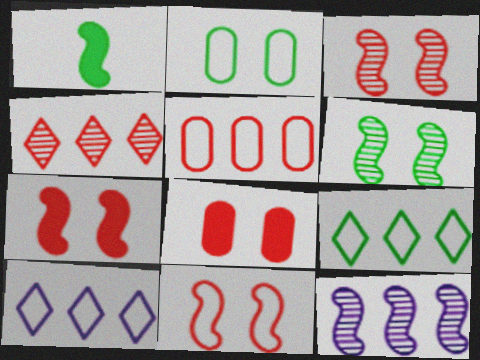[[1, 11, 12], 
[3, 7, 11]]